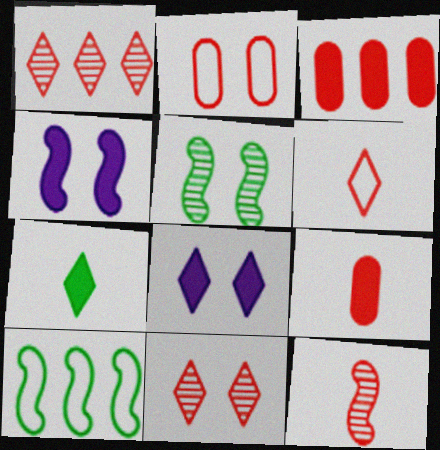[[2, 5, 8], 
[3, 4, 7], 
[4, 10, 12], 
[6, 9, 12]]